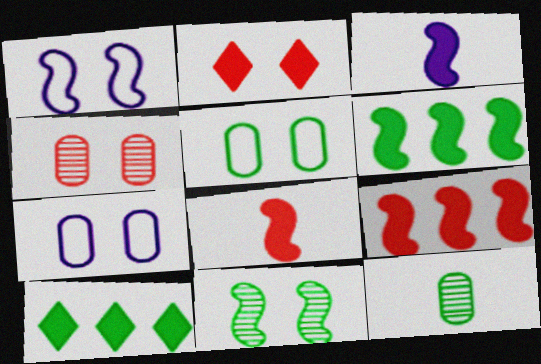[[2, 7, 11]]